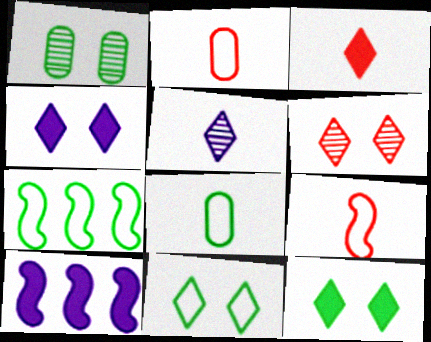[[4, 6, 11], 
[6, 8, 10], 
[7, 8, 11]]